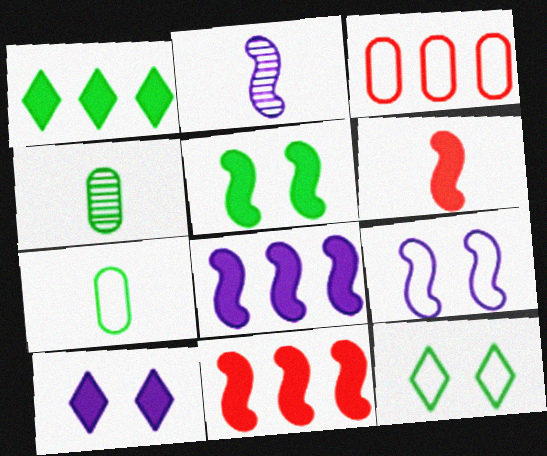[[2, 8, 9], 
[5, 6, 8]]